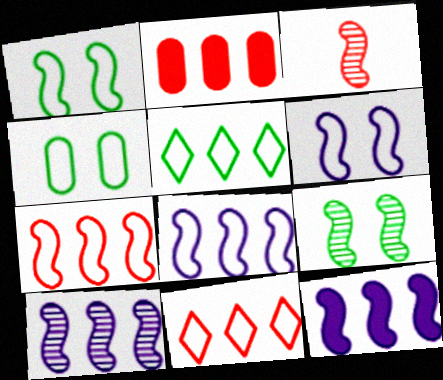[[1, 3, 12], 
[2, 5, 10], 
[3, 9, 10], 
[8, 10, 12]]